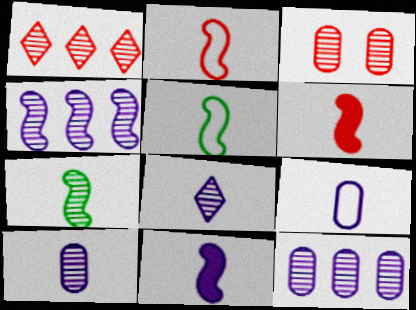[[2, 7, 11], 
[8, 9, 11]]